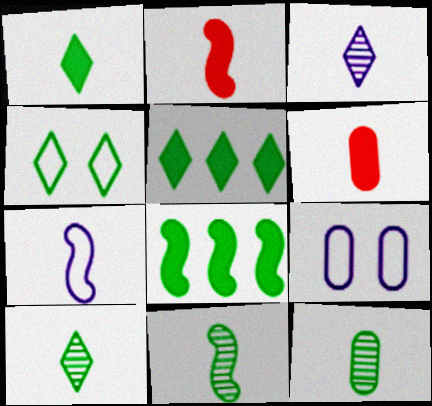[[2, 7, 11], 
[4, 5, 10], 
[4, 8, 12], 
[6, 7, 10], 
[10, 11, 12]]